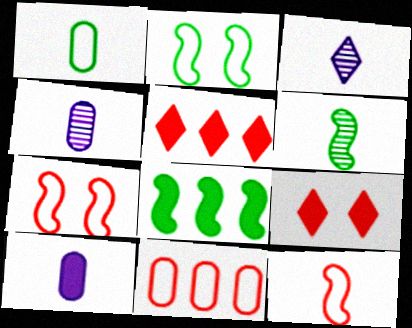[[2, 4, 5], 
[2, 6, 8], 
[8, 9, 10]]